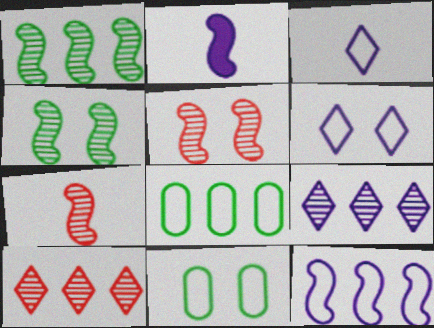[[2, 10, 11]]